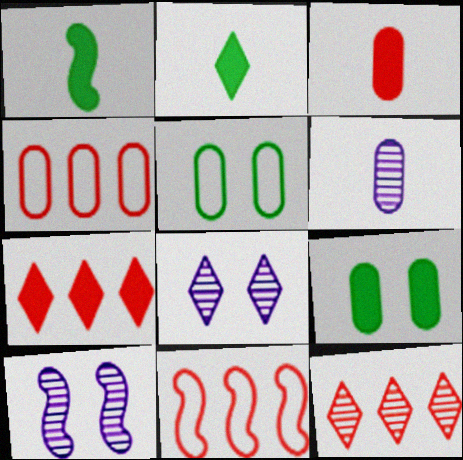[[1, 4, 8], 
[1, 10, 11], 
[2, 4, 10], 
[4, 6, 9]]